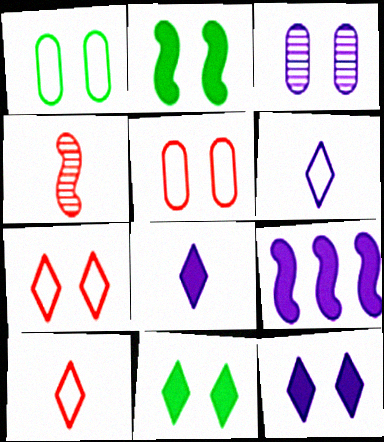[[2, 3, 7], 
[3, 6, 9]]